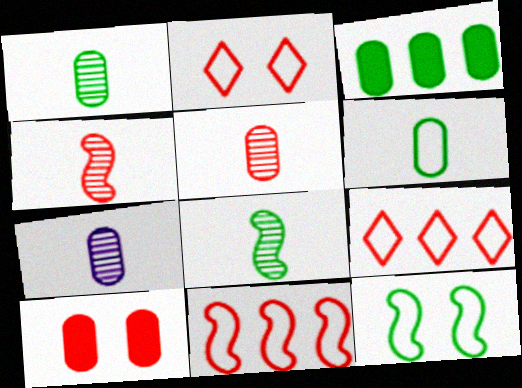[[1, 5, 7], 
[4, 9, 10]]